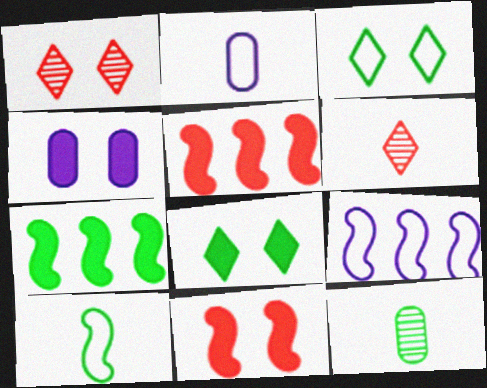[[1, 2, 7], 
[3, 7, 12], 
[4, 8, 11]]